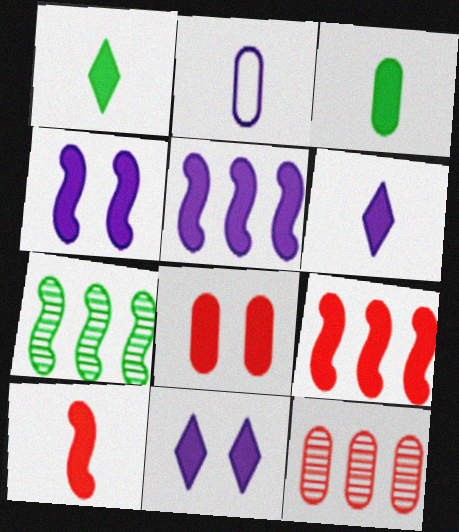[[1, 5, 8], 
[3, 6, 10], 
[3, 9, 11]]